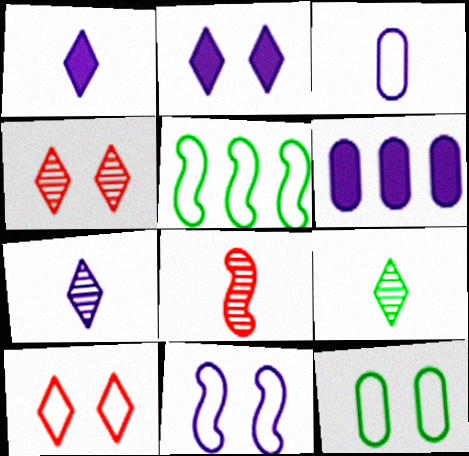[[3, 5, 10], 
[6, 7, 11], 
[10, 11, 12]]